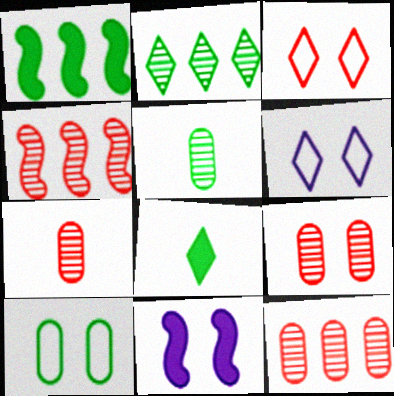[[1, 6, 7], 
[7, 9, 12]]